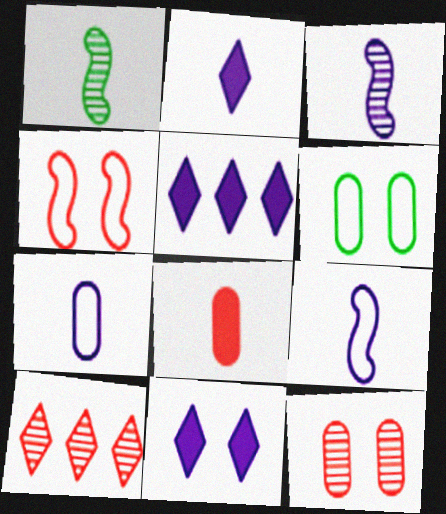[[2, 3, 7], 
[2, 5, 11], 
[4, 8, 10]]